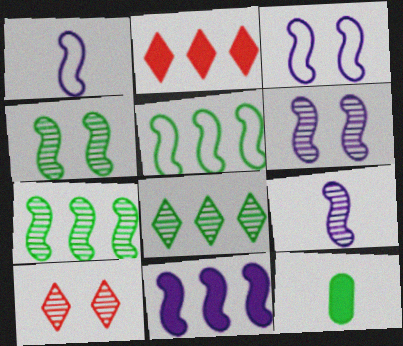[[1, 6, 11], 
[3, 9, 11]]